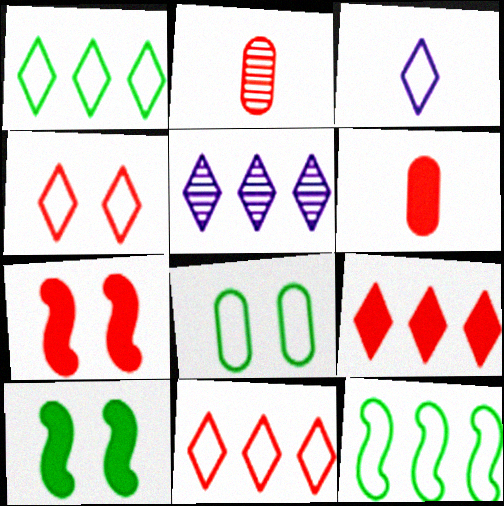[[1, 3, 4], 
[1, 5, 9], 
[2, 7, 11], 
[6, 7, 9]]